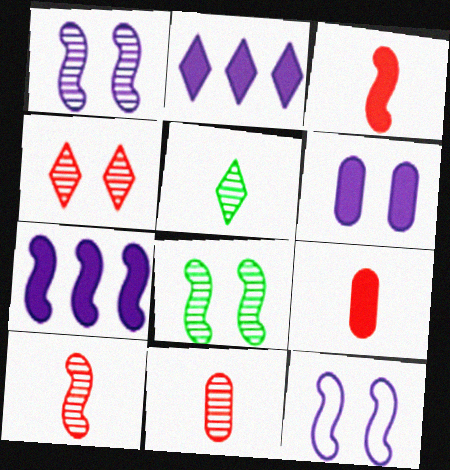[]